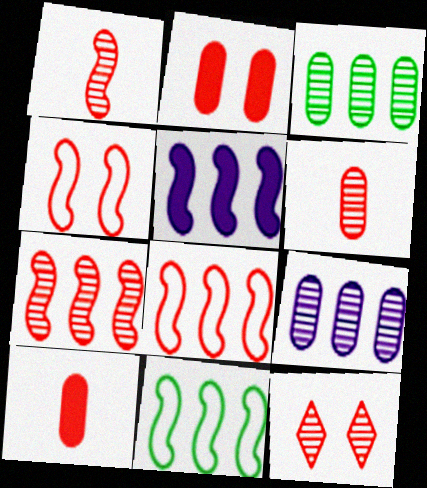[[2, 4, 12], 
[5, 7, 11], 
[6, 7, 12], 
[8, 10, 12]]